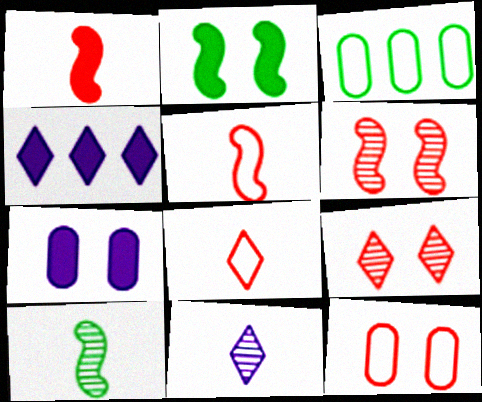[[4, 10, 12]]